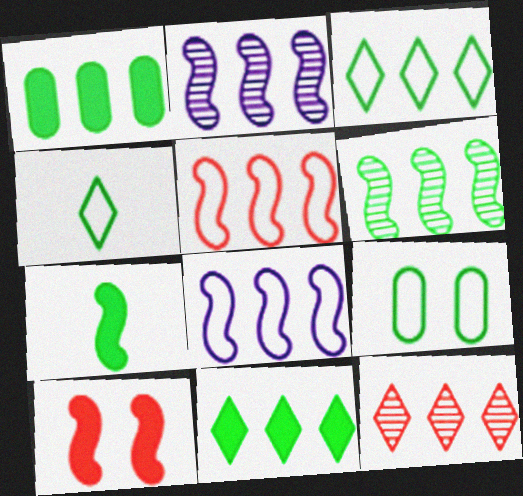[[1, 3, 6], 
[1, 8, 12]]